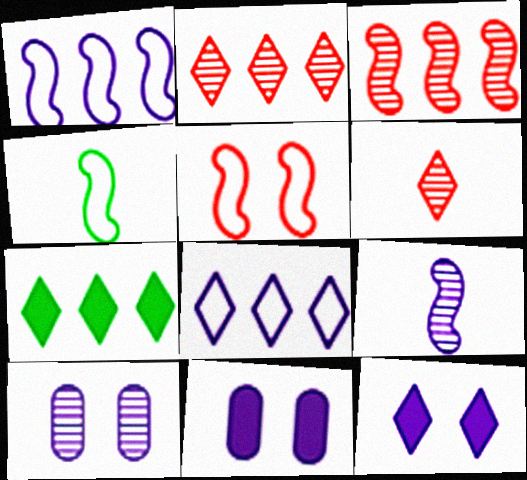[[1, 4, 5], 
[2, 4, 11], 
[2, 7, 8], 
[8, 9, 11]]